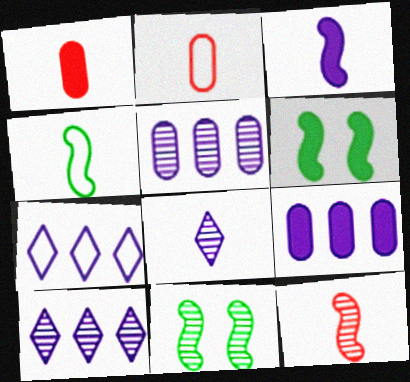[[1, 4, 8], 
[1, 7, 11], 
[2, 6, 10], 
[3, 4, 12]]